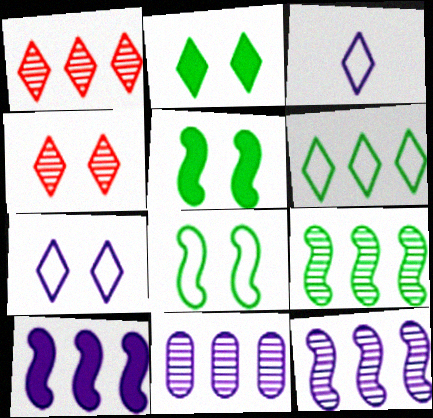[[1, 2, 3], 
[1, 9, 11], 
[2, 4, 7]]